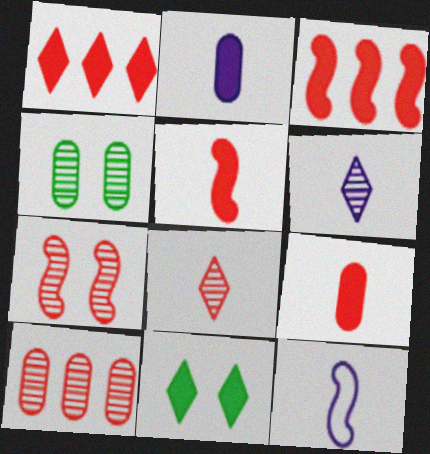[[1, 4, 12], 
[2, 3, 11], 
[2, 6, 12], 
[7, 8, 10], 
[10, 11, 12]]